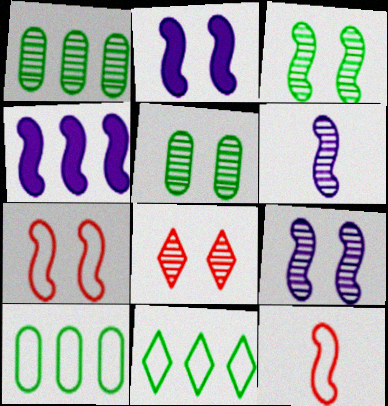[[1, 6, 8], 
[2, 3, 7], 
[3, 4, 12], 
[5, 8, 9]]